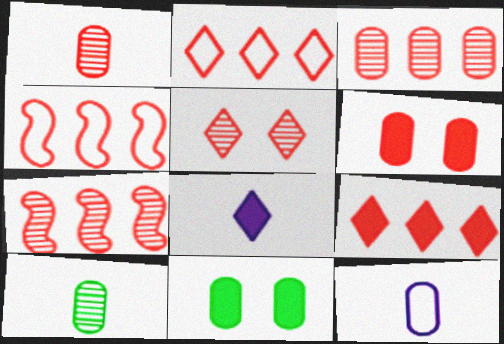[[1, 5, 7], 
[3, 4, 9], 
[3, 11, 12]]